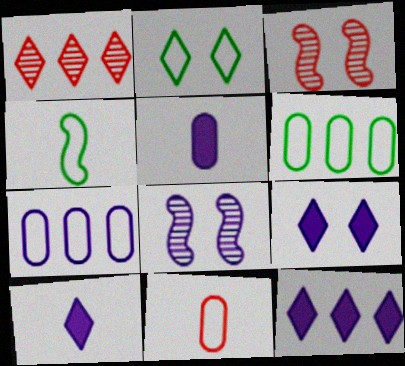[[1, 2, 10], 
[2, 4, 6], 
[3, 6, 10], 
[7, 8, 10], 
[9, 10, 12]]